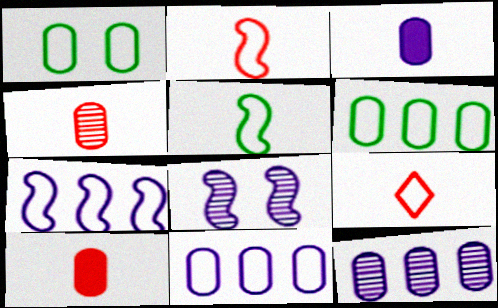[[1, 7, 9], 
[1, 10, 12]]